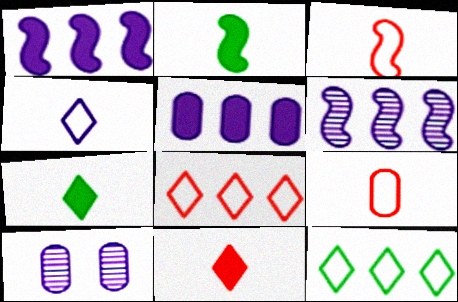[[1, 4, 10], 
[2, 8, 10]]